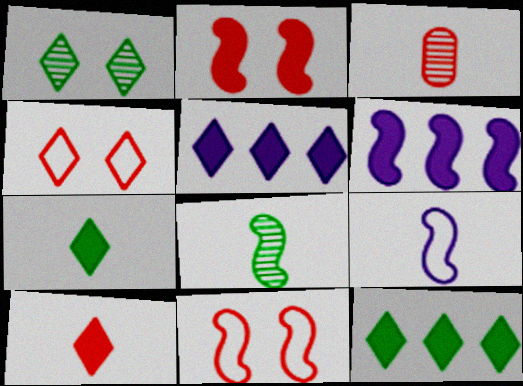[[3, 7, 9], 
[6, 8, 11]]